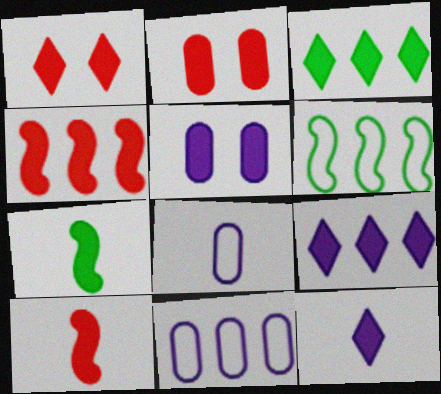[[1, 3, 12], 
[2, 7, 9], 
[3, 5, 10]]